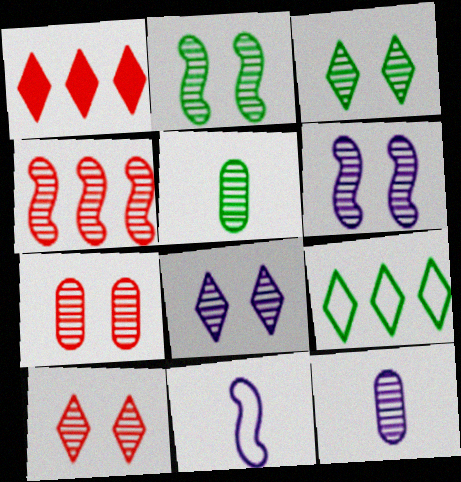[[2, 7, 8], 
[3, 4, 12], 
[3, 6, 7], 
[3, 8, 10], 
[4, 5, 8]]